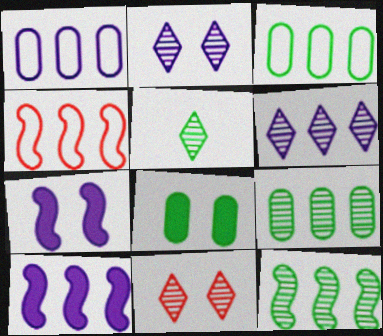[[1, 6, 10], 
[4, 10, 12], 
[5, 6, 11]]